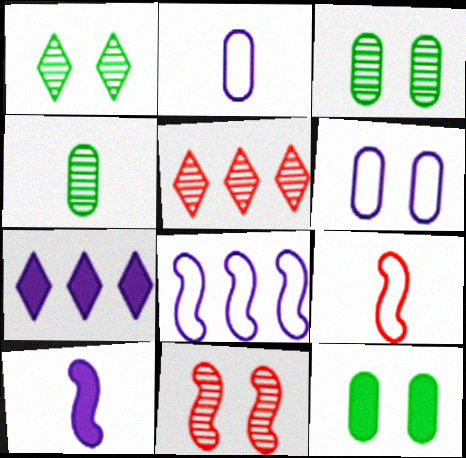[[3, 7, 9]]